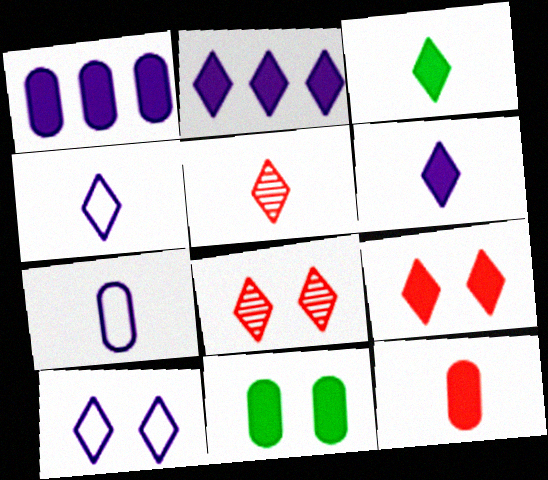[[1, 11, 12], 
[2, 3, 9], 
[3, 4, 5]]